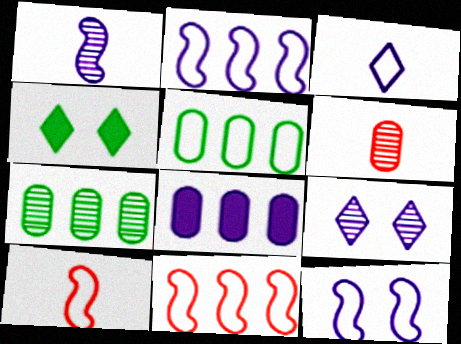[[2, 4, 6]]